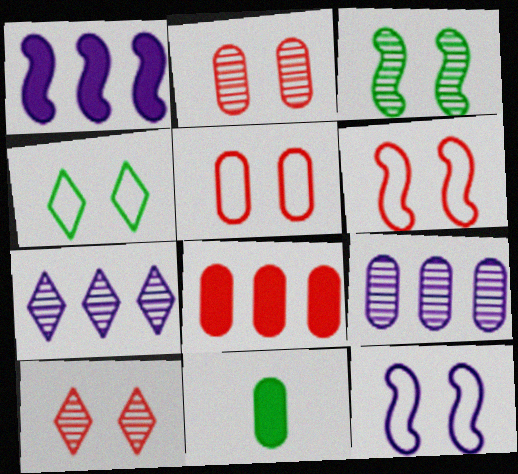[[4, 5, 12], 
[5, 9, 11], 
[6, 7, 11]]